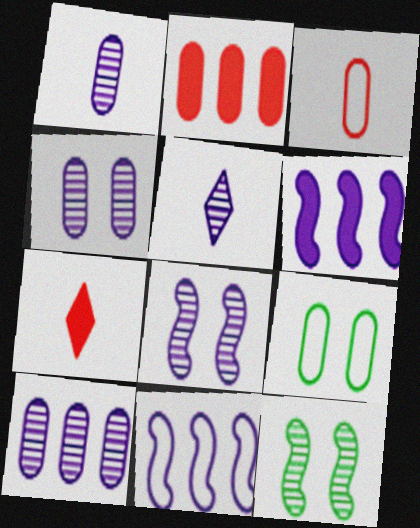[[1, 2, 9], 
[1, 4, 10], 
[5, 8, 10]]